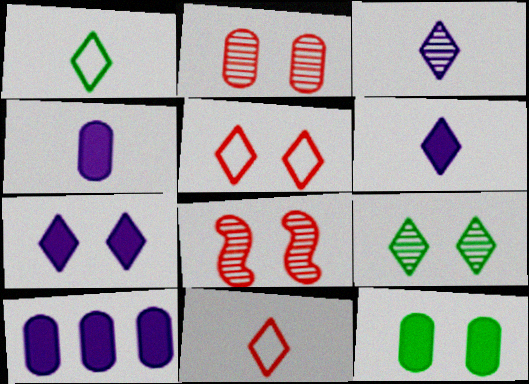[[1, 8, 10], 
[5, 7, 9]]